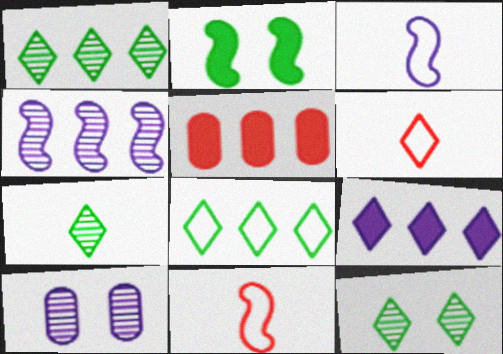[[1, 7, 12], 
[2, 4, 11], 
[3, 5, 12], 
[3, 9, 10], 
[4, 5, 8], 
[6, 9, 12]]